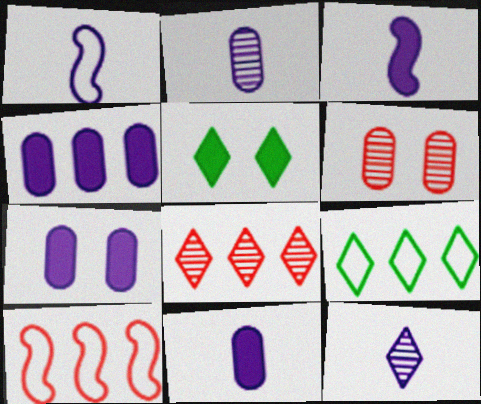[[1, 11, 12], 
[2, 5, 10], 
[3, 6, 9], 
[4, 7, 11]]